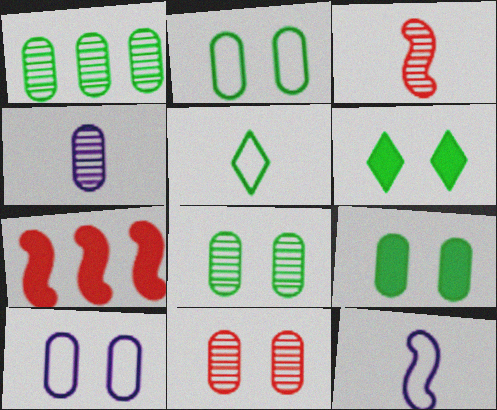[[1, 4, 11], 
[2, 8, 9], 
[9, 10, 11]]